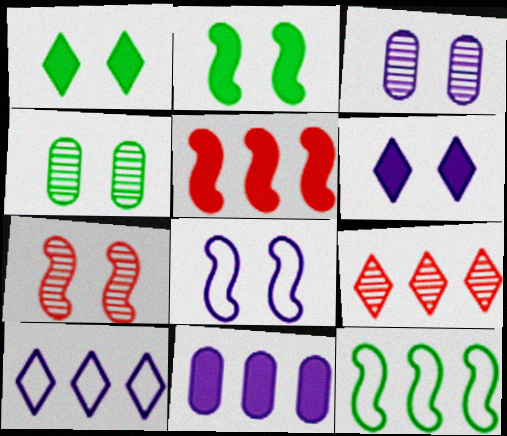[[2, 7, 8], 
[3, 6, 8], 
[9, 11, 12]]